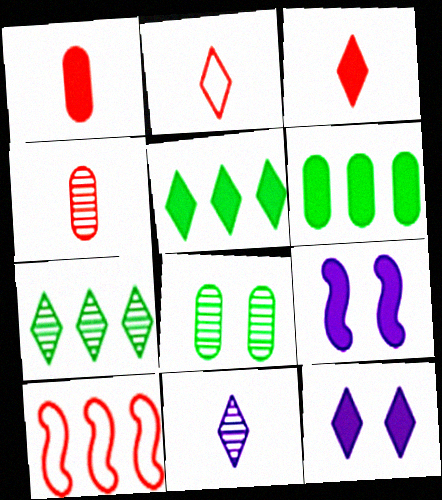[[1, 5, 9], 
[2, 7, 12], 
[3, 5, 12], 
[3, 6, 9]]